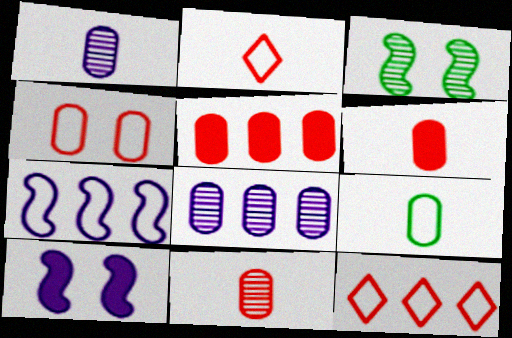[[1, 6, 9], 
[4, 5, 11]]